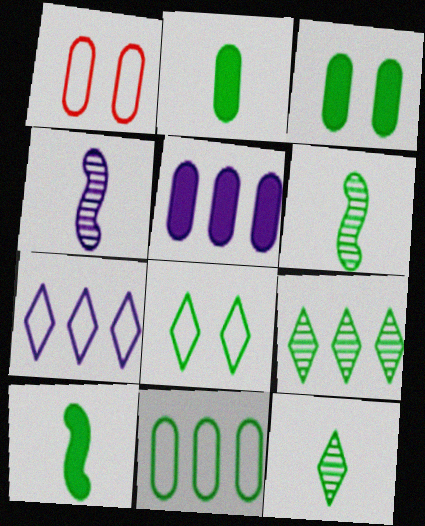[]